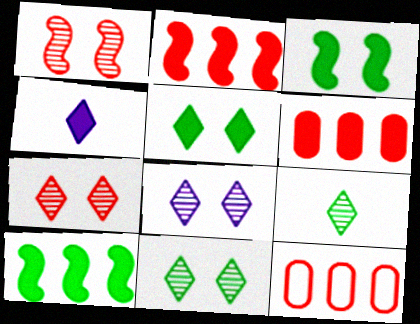[[3, 4, 6], 
[7, 8, 11]]